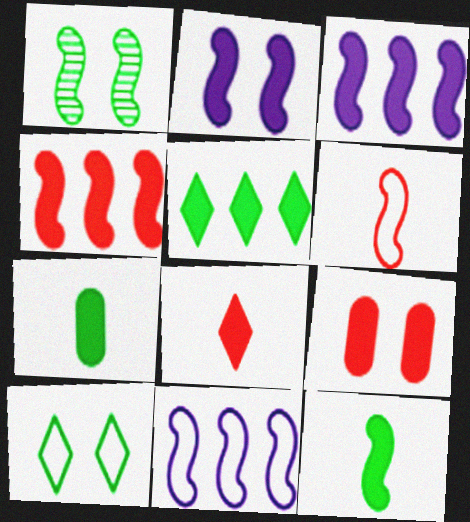[[1, 3, 6], 
[2, 4, 12], 
[4, 8, 9]]